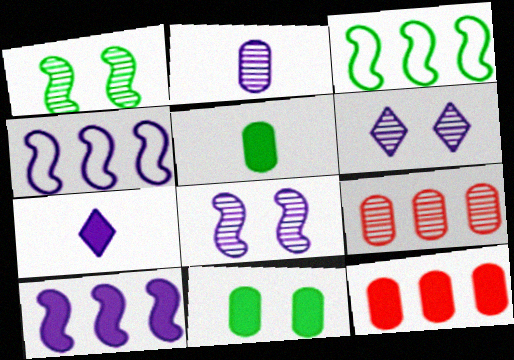[]